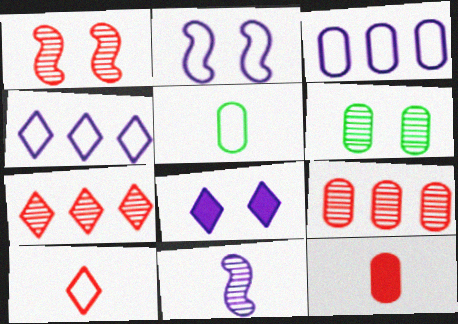[[3, 6, 12], 
[3, 8, 11], 
[6, 7, 11]]